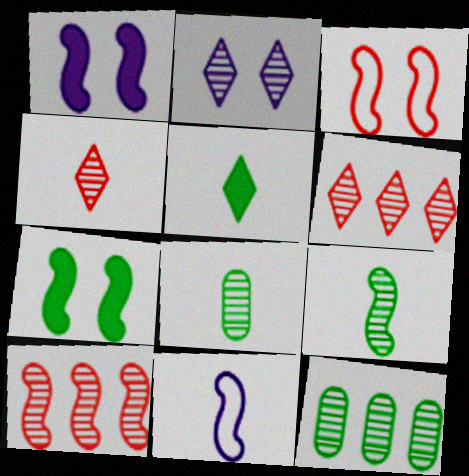[[2, 8, 10], 
[7, 10, 11]]